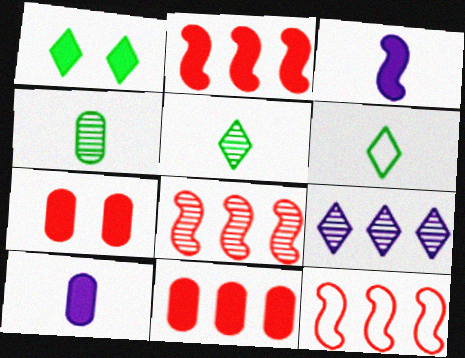[[1, 2, 10], 
[1, 3, 11], 
[2, 8, 12]]